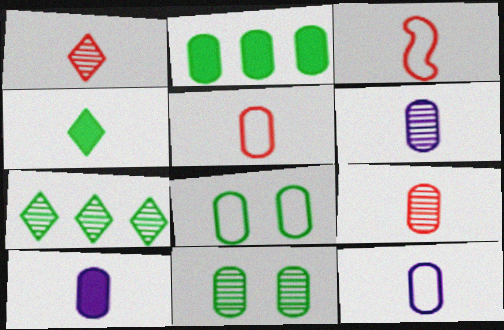[[3, 4, 6], 
[6, 10, 12]]